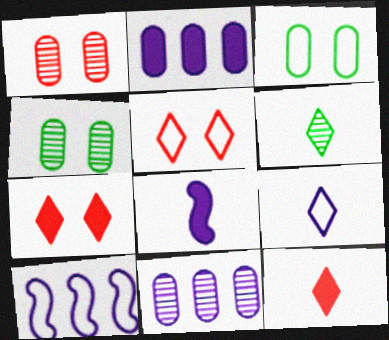[[4, 10, 12], 
[6, 9, 12]]